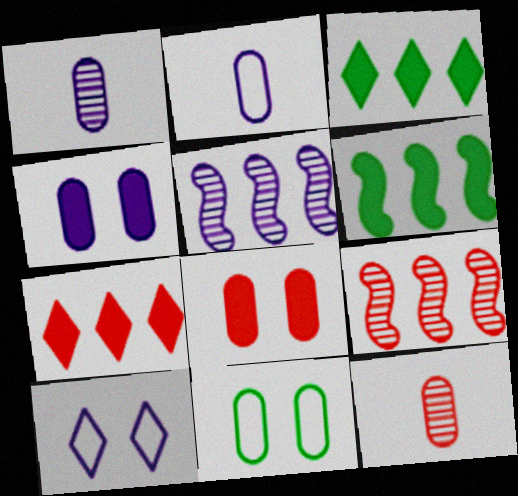[[6, 10, 12]]